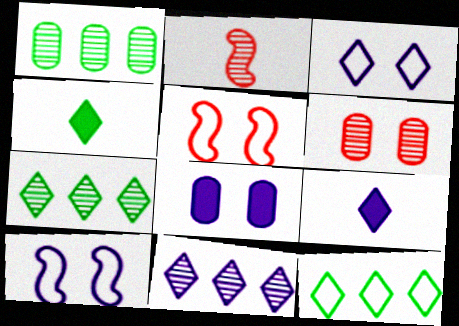[[1, 5, 9], 
[2, 8, 12], 
[3, 9, 11]]